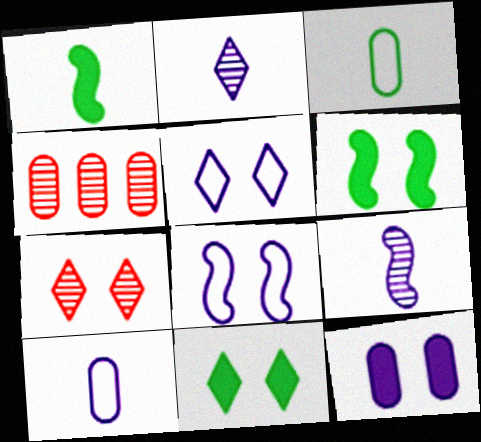[[1, 4, 5], 
[3, 4, 12], 
[5, 7, 11]]